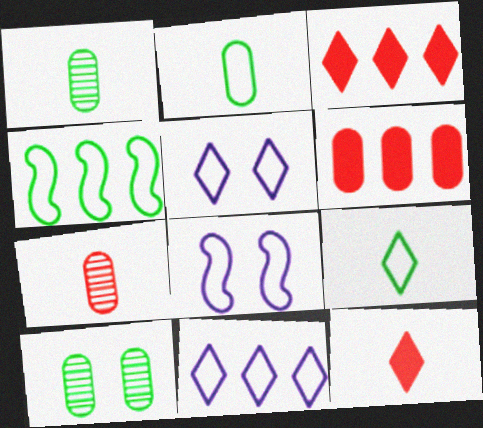[[1, 3, 8]]